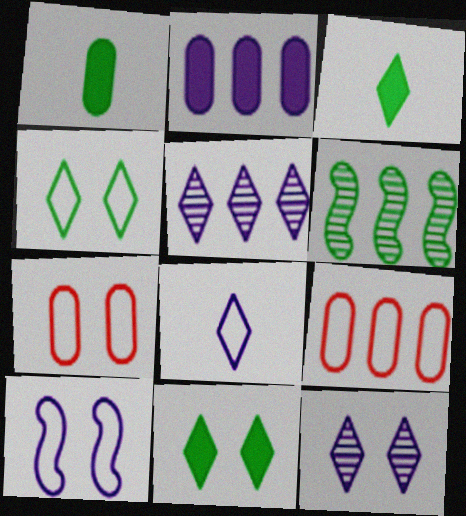[[1, 4, 6], 
[4, 7, 10]]